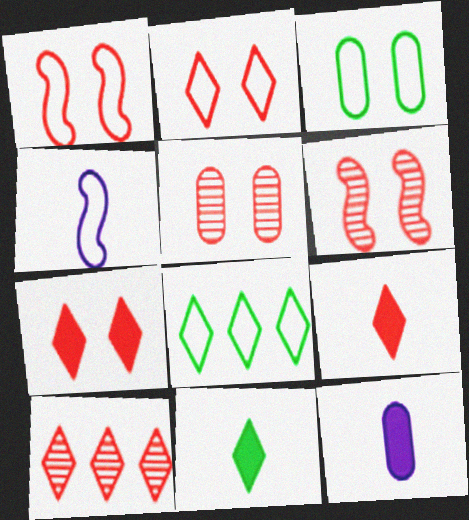[[1, 5, 7], 
[2, 9, 10], 
[6, 8, 12]]